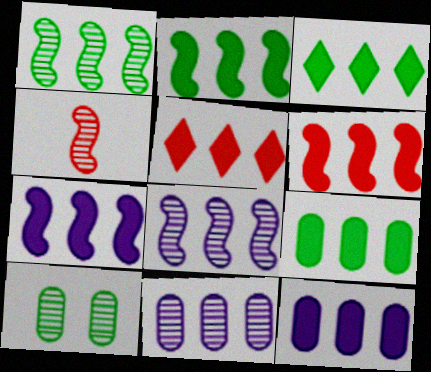[[2, 3, 9], 
[2, 5, 12], 
[2, 6, 7], 
[3, 6, 12], 
[5, 7, 9]]